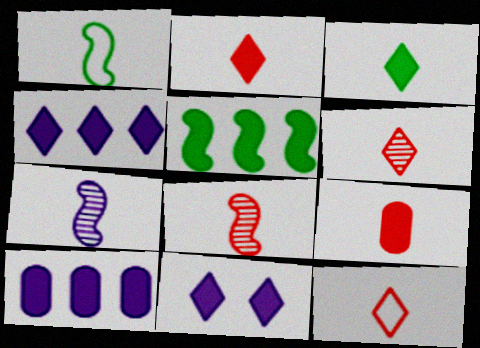[[2, 6, 12], 
[5, 9, 11], 
[8, 9, 12]]